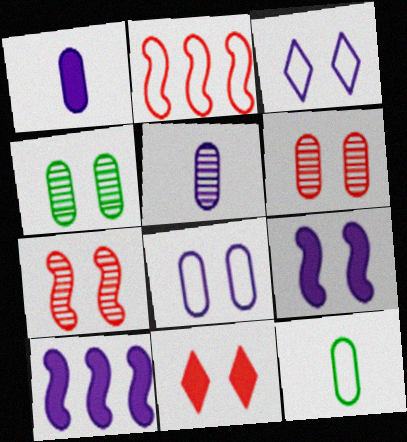[[2, 3, 12], 
[3, 5, 10]]